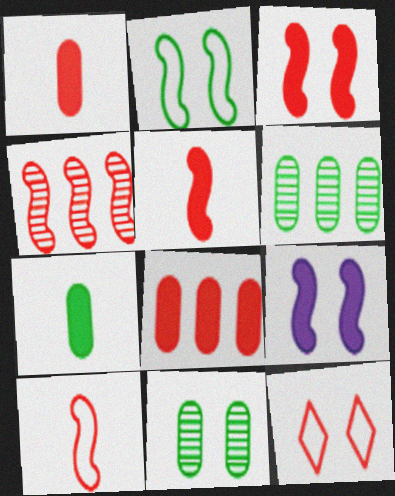[[1, 4, 12], 
[3, 4, 10], 
[9, 11, 12]]